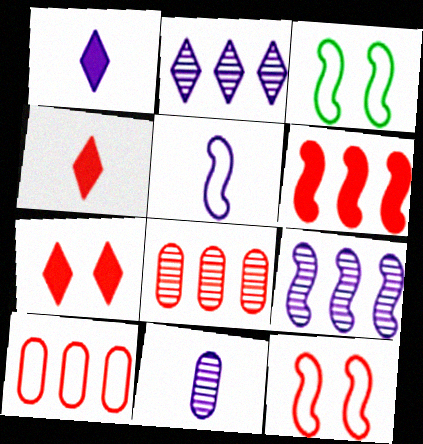[[1, 3, 8], 
[1, 5, 11], 
[4, 8, 12]]